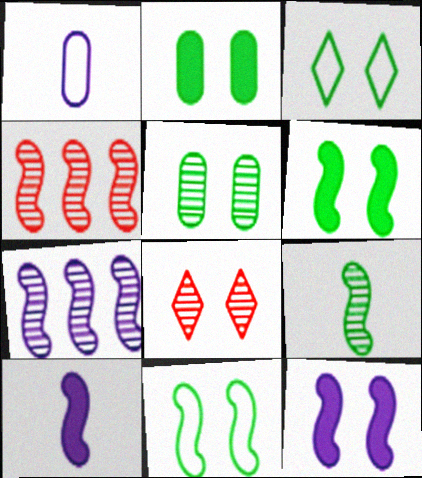[[3, 5, 6], 
[4, 10, 11]]